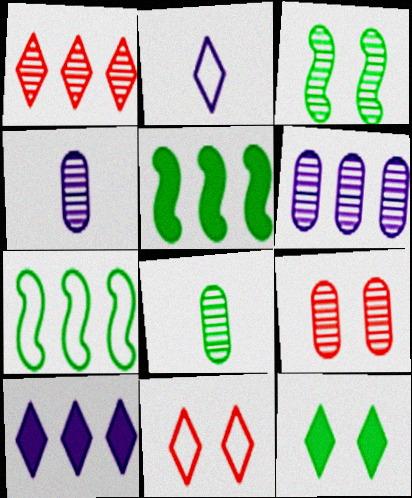[[1, 2, 12], 
[1, 3, 4], 
[2, 5, 9], 
[4, 5, 11], 
[6, 8, 9], 
[7, 8, 12]]